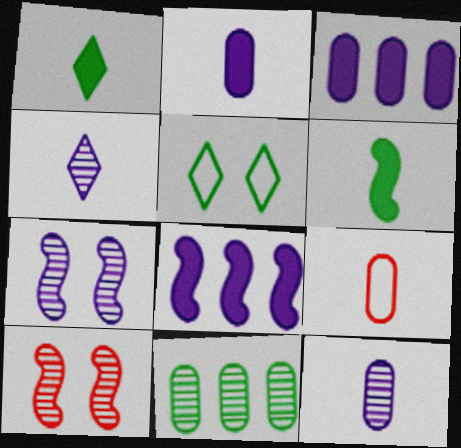[[4, 6, 9], 
[4, 10, 11], 
[5, 6, 11]]